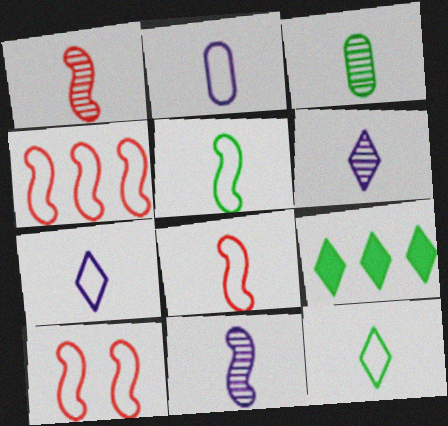[[1, 3, 6], 
[2, 8, 12], 
[4, 8, 10]]